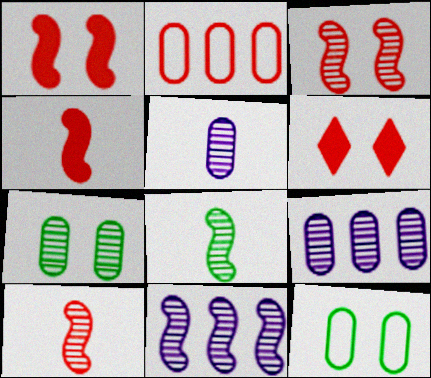[[2, 6, 10], 
[3, 8, 11]]